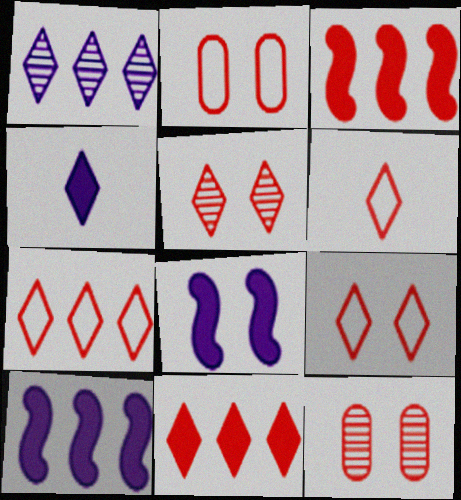[[3, 6, 12], 
[5, 6, 11], 
[6, 7, 9]]